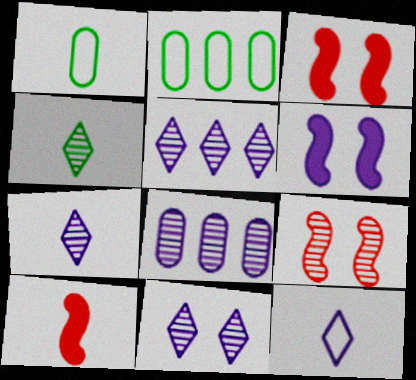[[1, 3, 5], 
[1, 7, 10], 
[2, 3, 7], 
[2, 10, 11], 
[4, 8, 9], 
[5, 7, 11], 
[6, 8, 12]]